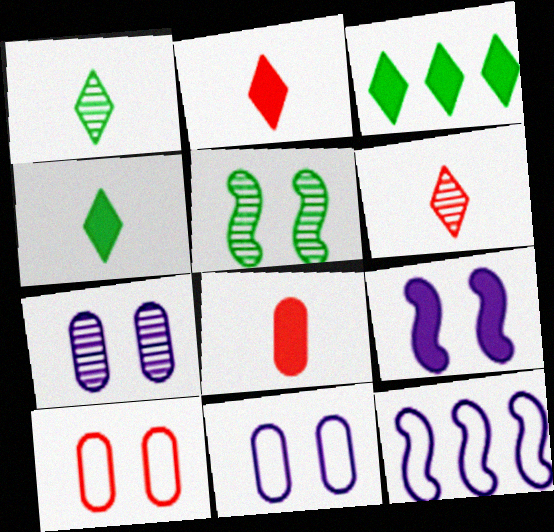[[3, 8, 9]]